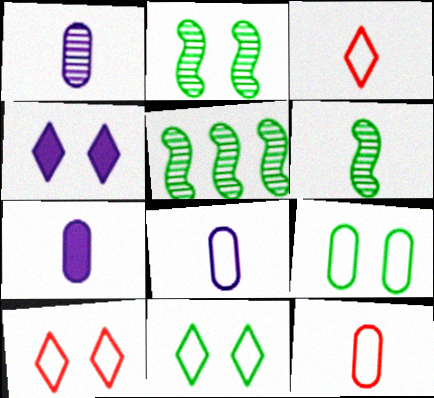[[1, 7, 8], 
[2, 5, 6], 
[3, 6, 7], 
[4, 5, 12], 
[5, 7, 10]]